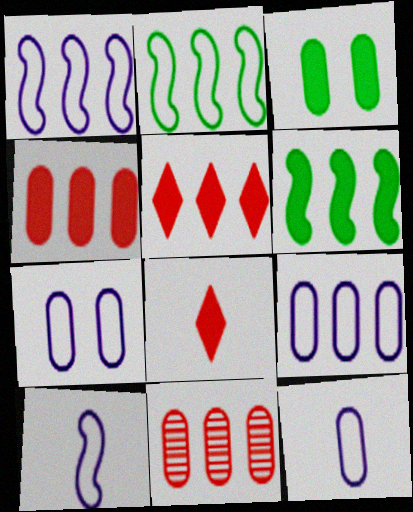[[3, 11, 12], 
[7, 9, 12]]